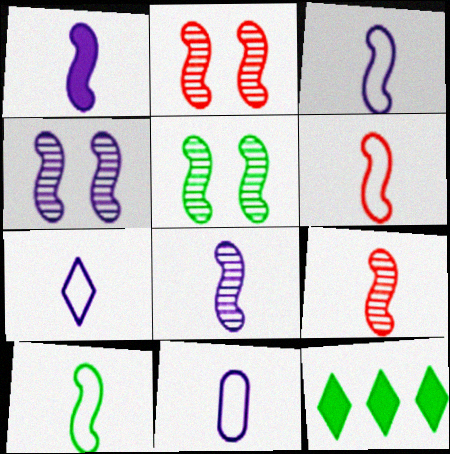[[1, 3, 8], 
[1, 9, 10], 
[2, 4, 5], 
[2, 11, 12], 
[3, 6, 10], 
[3, 7, 11]]